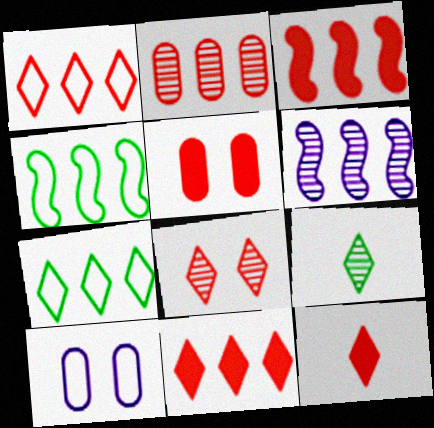[[1, 2, 3], 
[1, 8, 12], 
[3, 4, 6], 
[3, 5, 12], 
[3, 9, 10]]